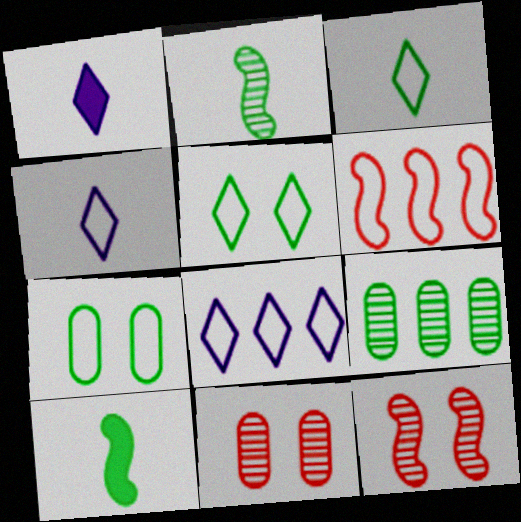[[4, 6, 7], 
[5, 9, 10], 
[8, 10, 11]]